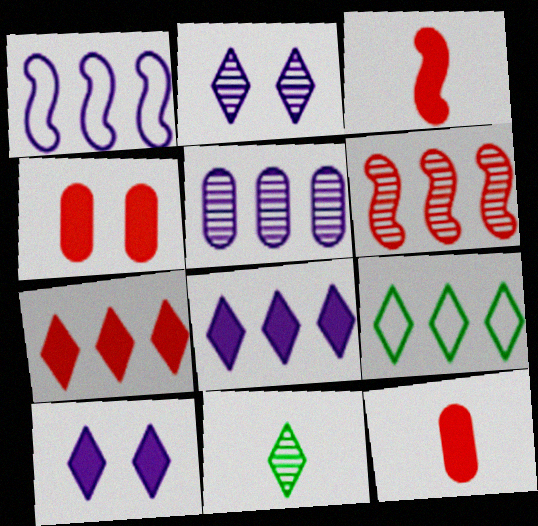[[1, 4, 11], 
[1, 5, 8], 
[3, 4, 7]]